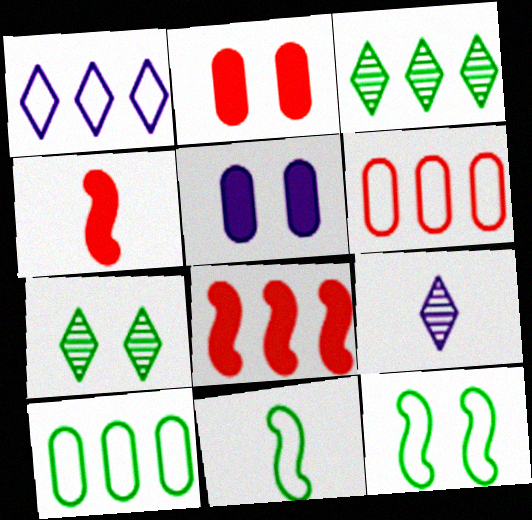[]